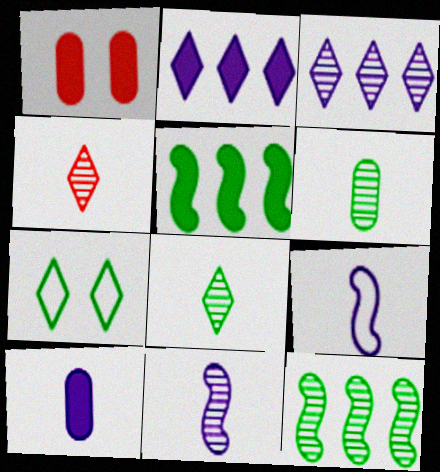[[2, 4, 7], 
[4, 6, 11], 
[5, 6, 7]]